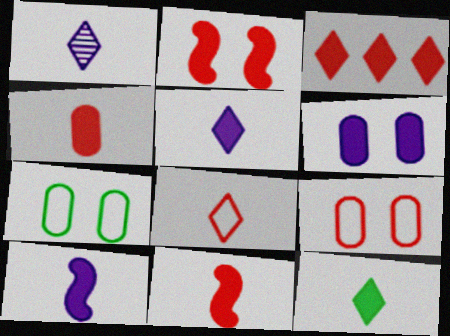[[1, 8, 12], 
[2, 3, 4], 
[4, 10, 12]]